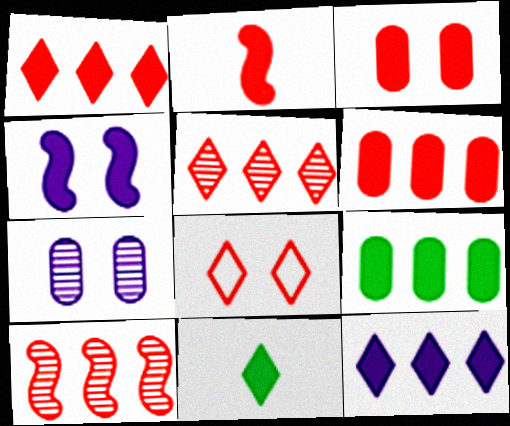[[1, 2, 3], 
[4, 6, 11]]